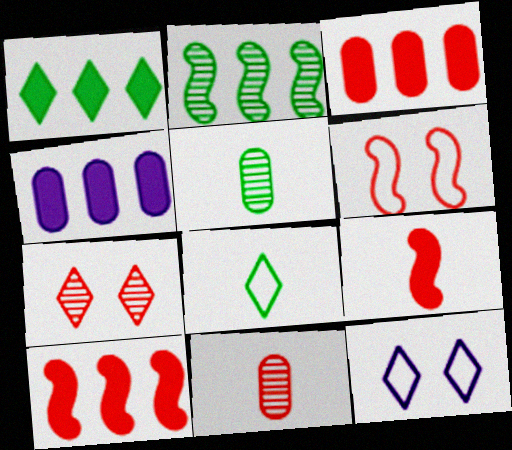[[1, 4, 10], 
[5, 10, 12]]